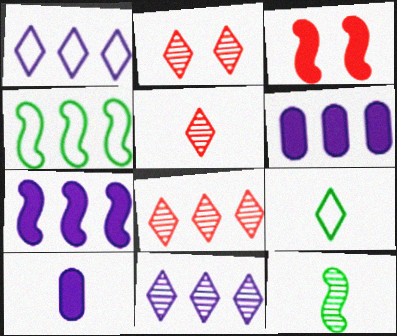[[2, 4, 10], 
[2, 5, 8], 
[4, 6, 8]]